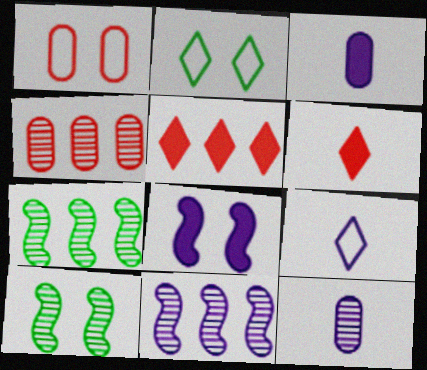[]